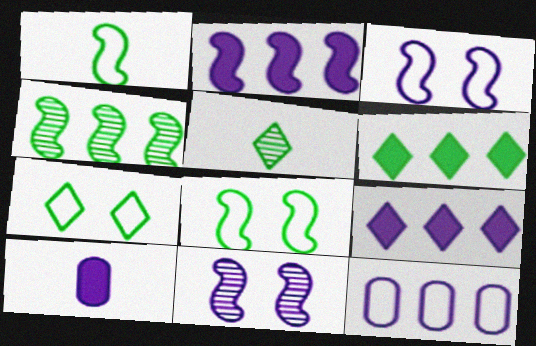[[5, 6, 7]]